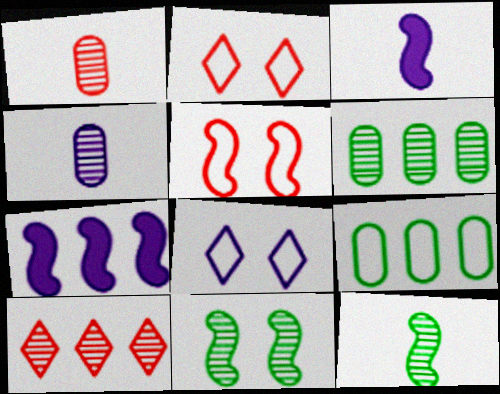[[2, 3, 6], 
[4, 7, 8], 
[4, 10, 11], 
[5, 7, 12], 
[7, 9, 10]]